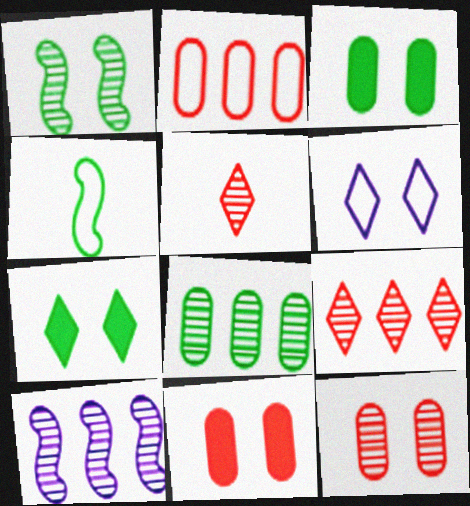[[1, 6, 11], 
[2, 4, 6], 
[4, 7, 8], 
[8, 9, 10]]